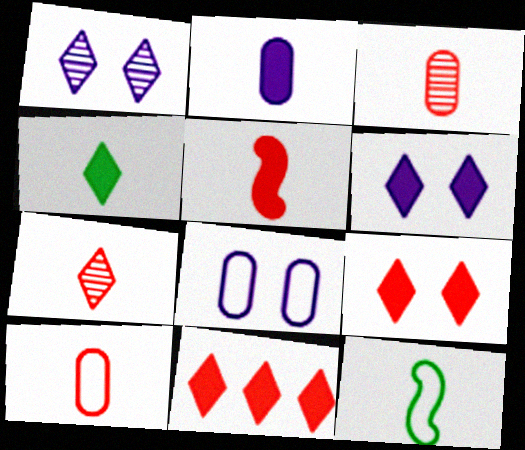[[2, 4, 5], 
[2, 7, 12], 
[4, 6, 11], 
[5, 7, 10]]